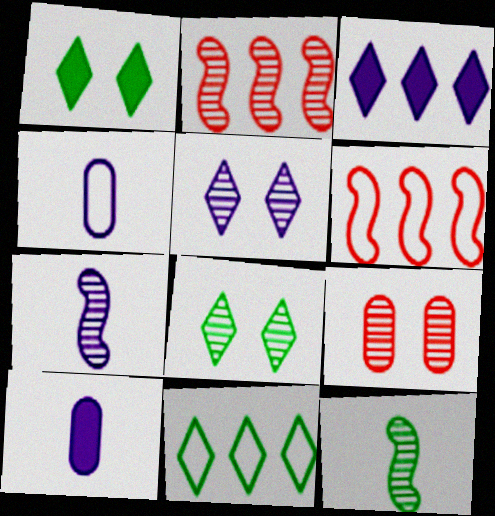[[1, 2, 4], 
[6, 8, 10]]